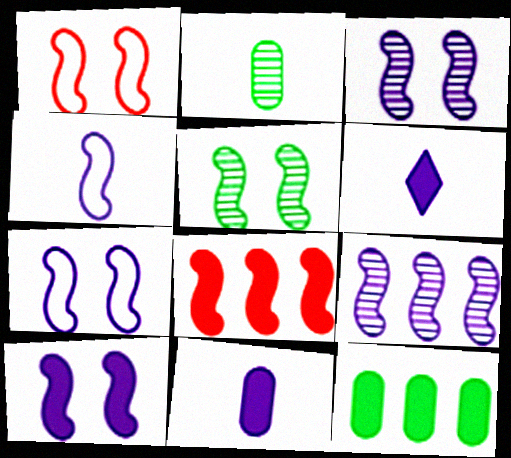[[1, 5, 10], 
[3, 7, 10], 
[4, 5, 8], 
[4, 9, 10]]